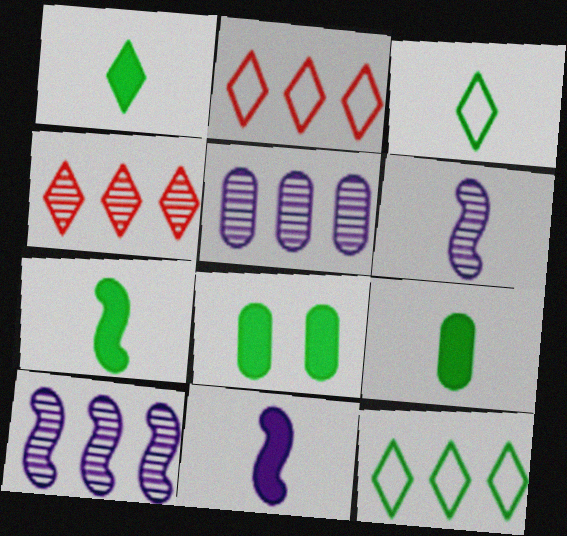[[1, 7, 9], 
[2, 6, 8]]